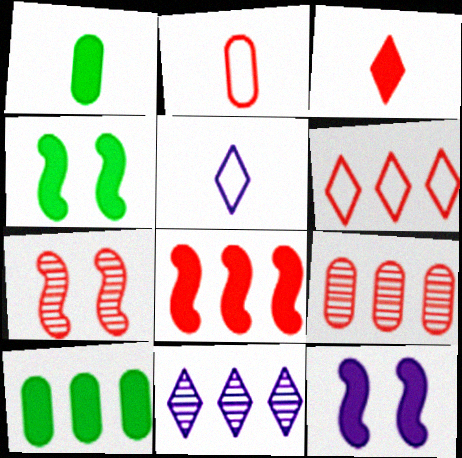[[2, 4, 11], 
[3, 10, 12], 
[4, 5, 9], 
[5, 7, 10], 
[6, 8, 9]]